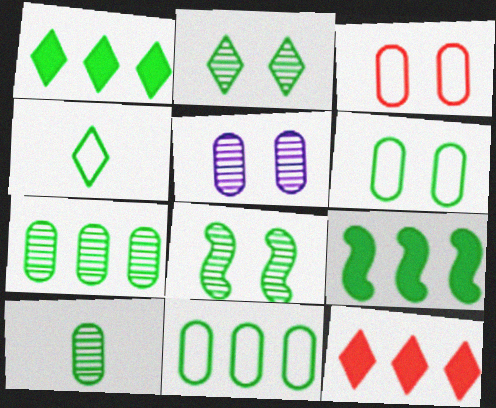[[1, 2, 4]]